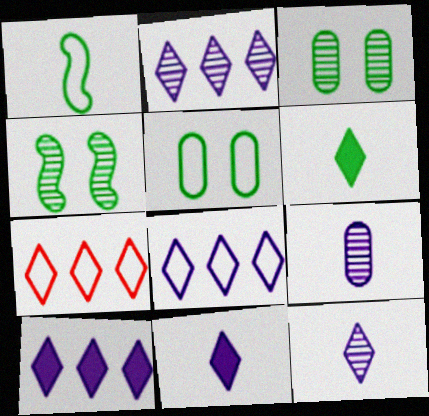[[2, 8, 10]]